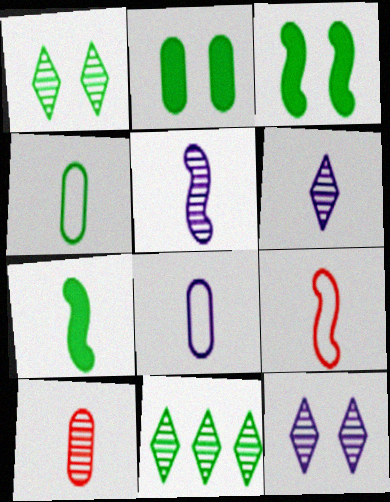[[3, 4, 11], 
[5, 7, 9]]